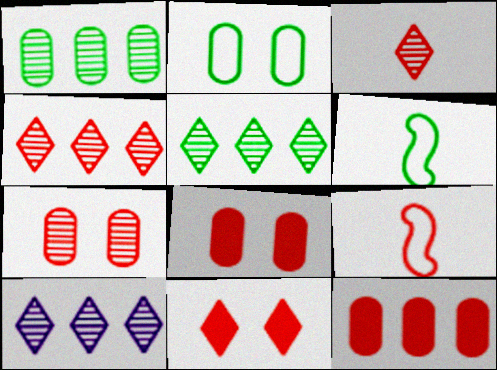[[4, 5, 10], 
[4, 8, 9], 
[6, 8, 10]]